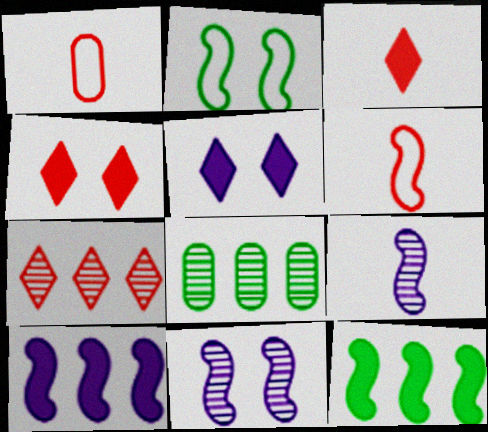[[5, 6, 8], 
[6, 11, 12]]